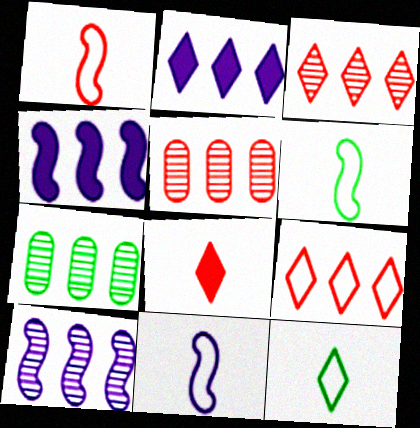[[1, 6, 11], 
[3, 7, 10], 
[4, 7, 9]]